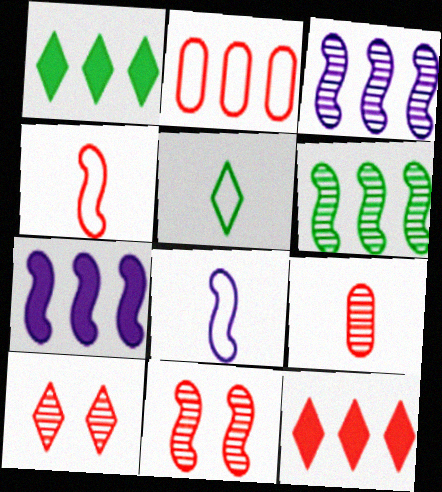[[1, 2, 3]]